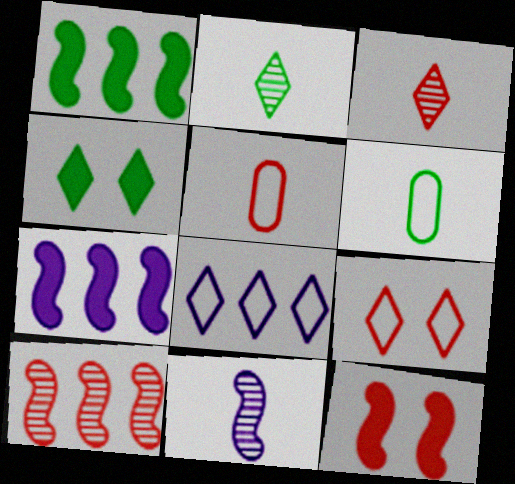[[3, 4, 8]]